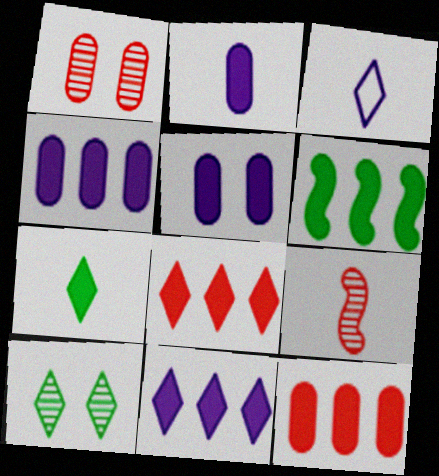[[1, 3, 6], 
[2, 4, 5], 
[3, 8, 10], 
[4, 6, 8], 
[6, 11, 12]]